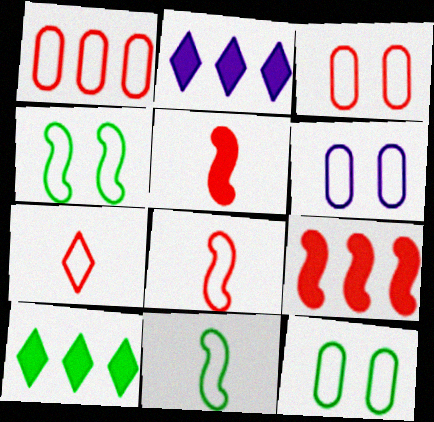[[3, 6, 12]]